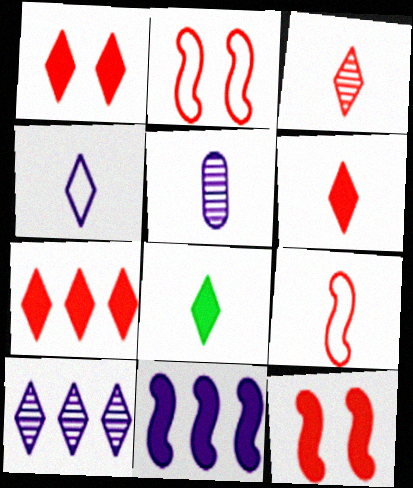[[1, 6, 7], 
[3, 4, 8], 
[5, 8, 9]]